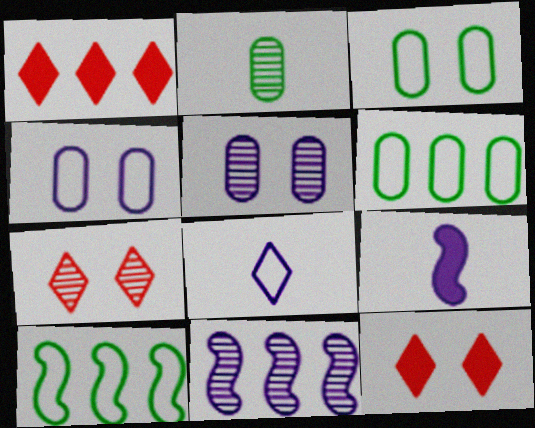[[1, 6, 11], 
[2, 7, 11], 
[6, 7, 9]]